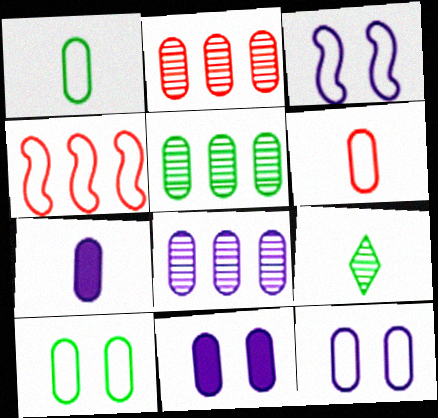[[1, 2, 11], 
[2, 5, 8], 
[2, 7, 10], 
[4, 9, 11], 
[5, 6, 11], 
[7, 8, 12]]